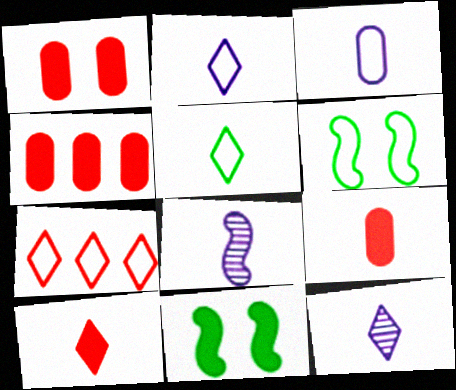[[1, 4, 9], 
[3, 6, 7], 
[4, 6, 12], 
[5, 8, 9], 
[5, 10, 12]]